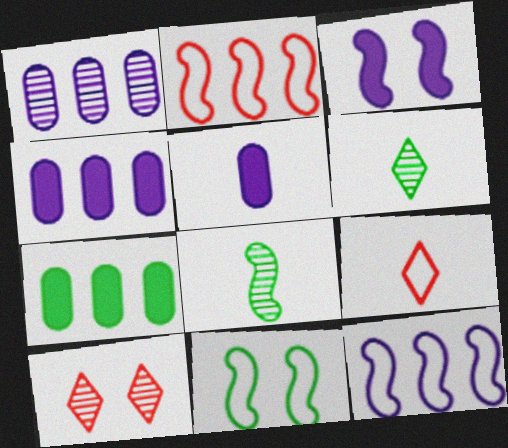[[1, 8, 10], 
[2, 3, 8], 
[5, 8, 9], 
[6, 7, 11]]